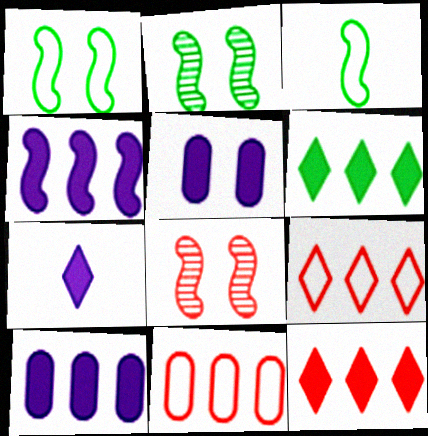[[2, 7, 11], 
[3, 4, 8], 
[4, 5, 7]]